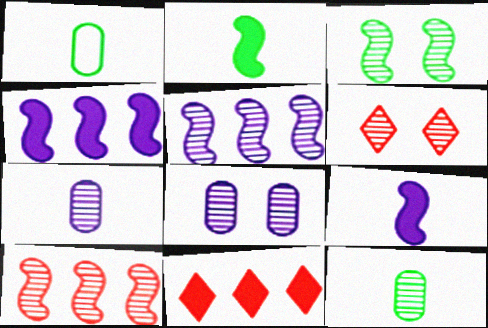[[1, 4, 6], 
[3, 6, 8], 
[5, 6, 12]]